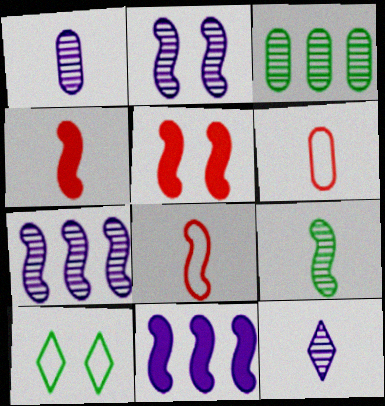[]